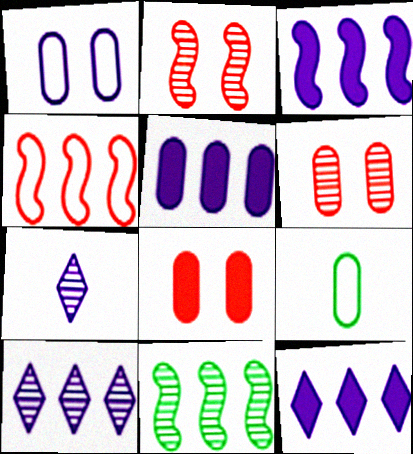[[1, 3, 7], 
[2, 9, 12], 
[3, 4, 11], 
[3, 5, 12], 
[5, 6, 9], 
[6, 7, 11]]